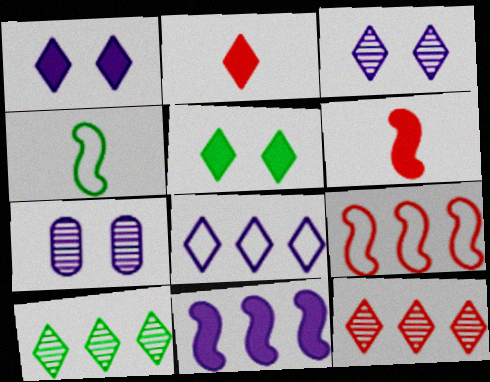[]